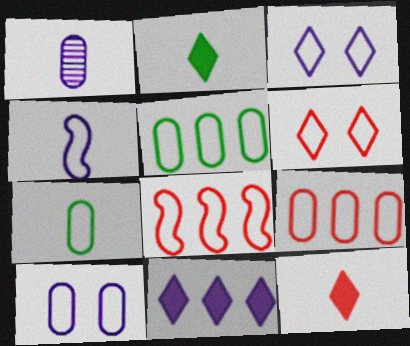[[3, 7, 8], 
[4, 5, 6], 
[7, 9, 10]]